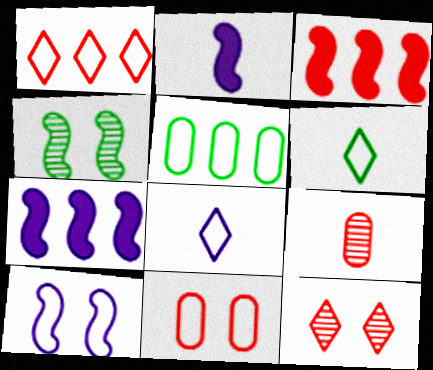[[2, 5, 12], 
[2, 6, 9]]